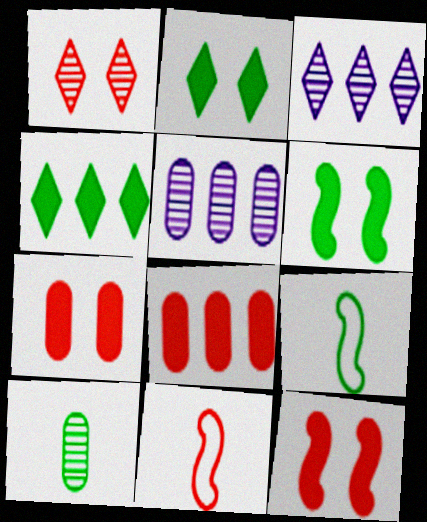[[1, 8, 11], 
[2, 5, 11], 
[3, 7, 9]]